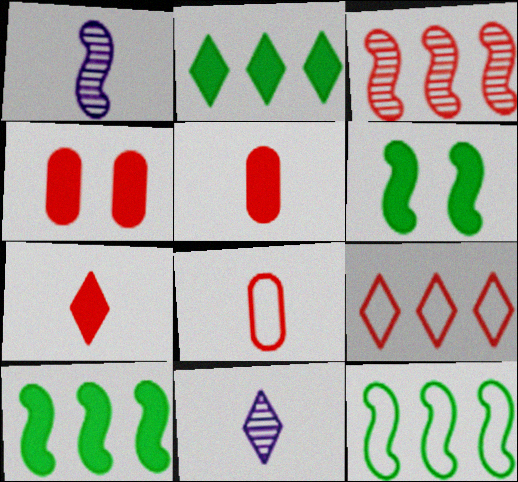[[4, 11, 12]]